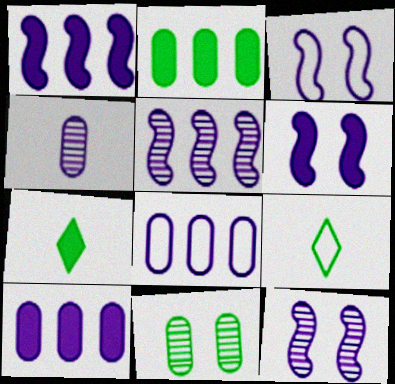[[3, 6, 12]]